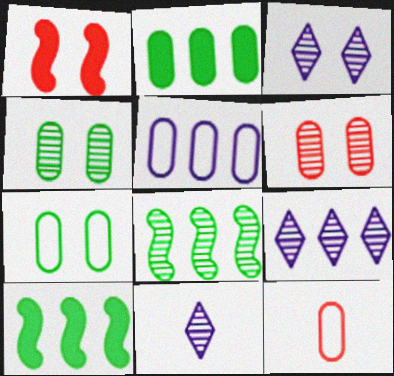[[1, 3, 7], 
[3, 9, 11], 
[3, 10, 12], 
[5, 7, 12], 
[6, 8, 11]]